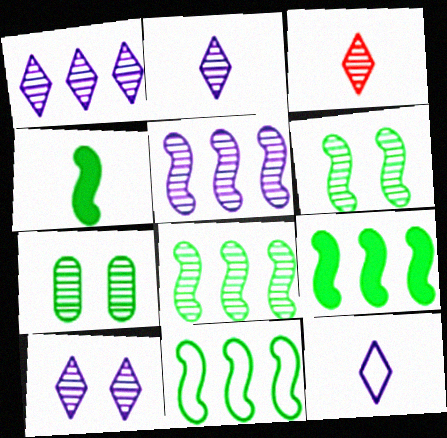[[1, 2, 10], 
[3, 5, 7], 
[4, 6, 11], 
[8, 9, 11]]